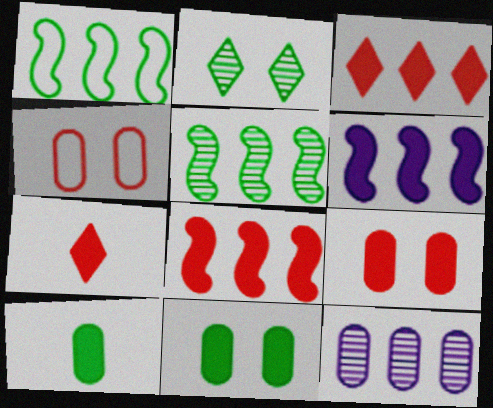[[1, 2, 10], 
[1, 3, 12], 
[4, 10, 12], 
[6, 7, 11], 
[7, 8, 9]]